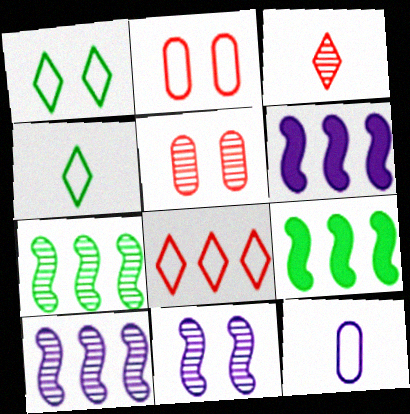[[4, 5, 6]]